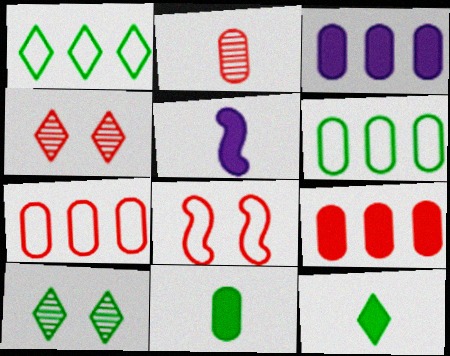[[1, 10, 12], 
[4, 5, 6], 
[5, 7, 10]]